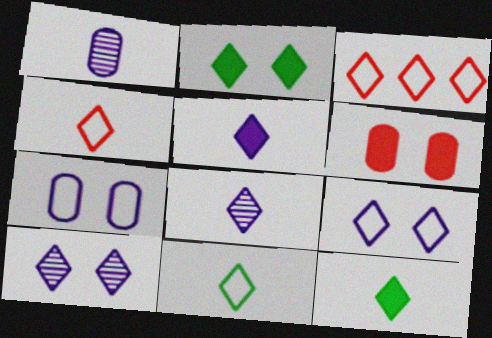[[2, 3, 8], 
[3, 9, 11], 
[3, 10, 12], 
[4, 8, 12]]